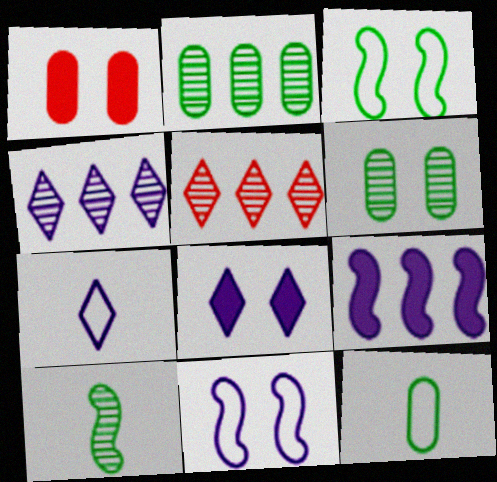[[4, 7, 8]]